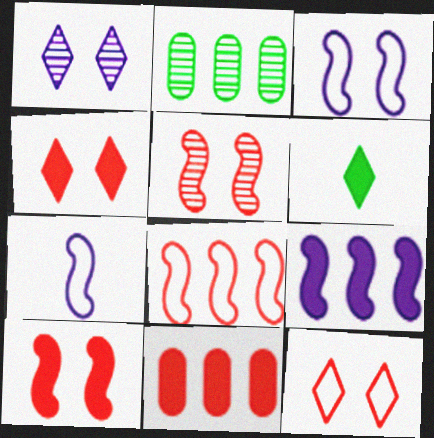[[2, 4, 7]]